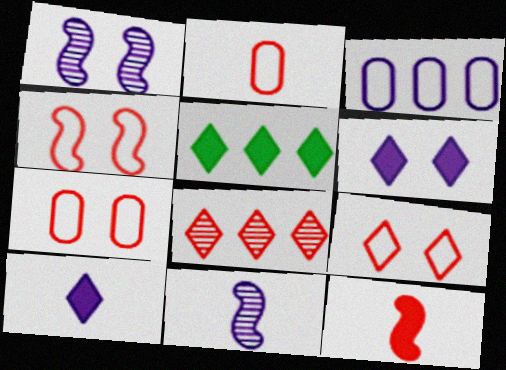[[1, 2, 5], 
[1, 3, 10], 
[3, 6, 11], 
[4, 7, 9], 
[5, 7, 11], 
[7, 8, 12]]